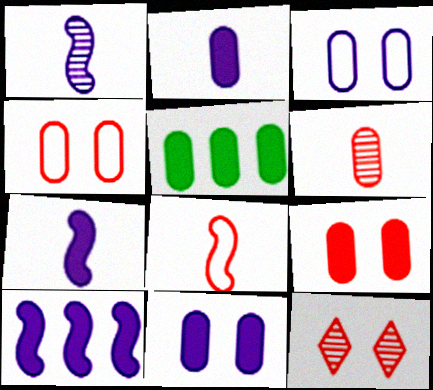[[2, 5, 9], 
[3, 5, 6]]